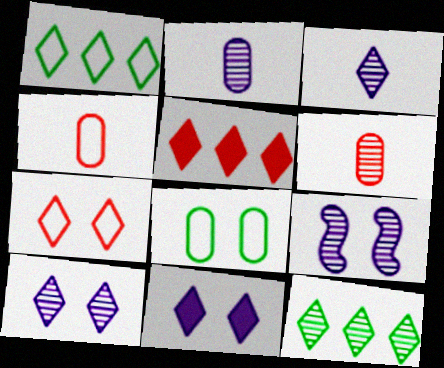[[6, 9, 12]]